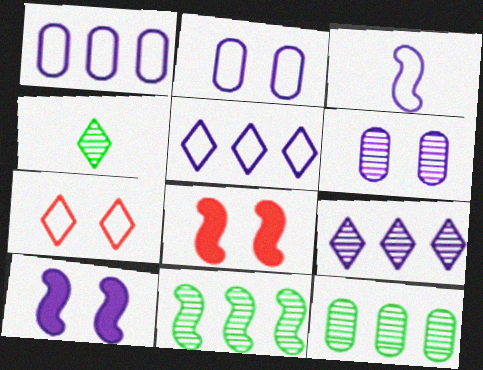[[1, 4, 8], 
[2, 3, 5], 
[3, 8, 11]]